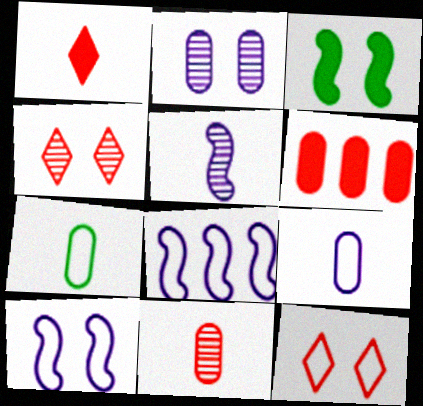[[1, 5, 7], 
[2, 3, 12], 
[2, 6, 7], 
[7, 8, 12]]